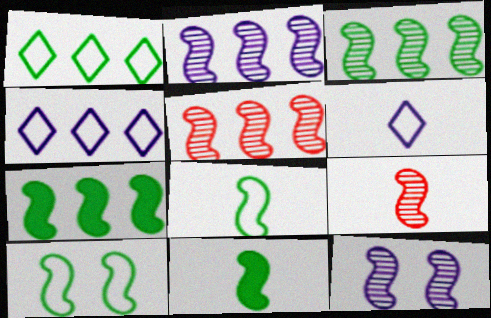[[2, 3, 5], 
[3, 9, 12], 
[3, 10, 11]]